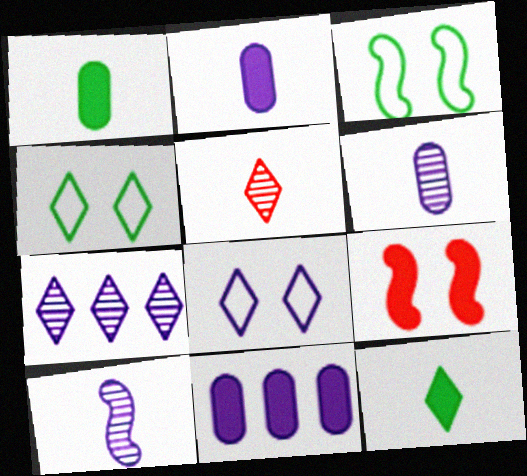[[3, 5, 11], 
[8, 10, 11], 
[9, 11, 12]]